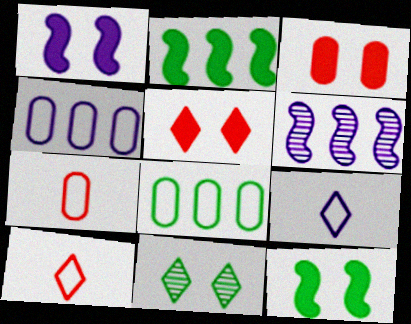[]